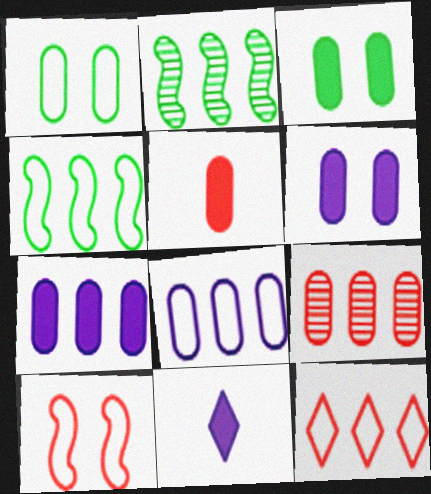[[2, 7, 12], 
[3, 5, 7], 
[4, 8, 12]]